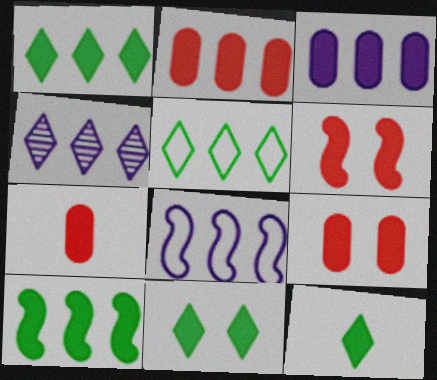[[1, 11, 12], 
[2, 7, 9], 
[3, 4, 8], 
[3, 6, 12]]